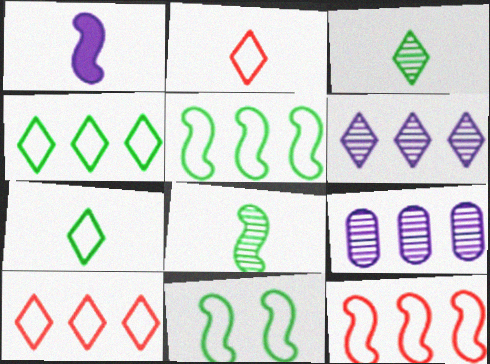[]